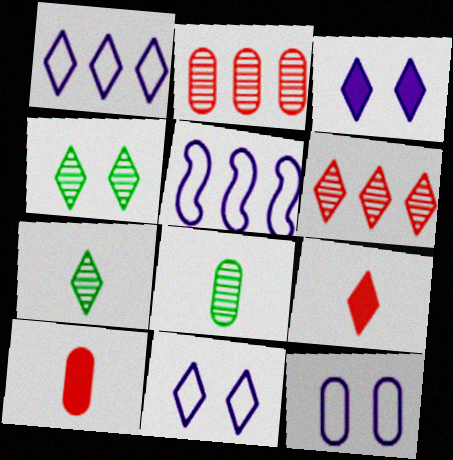[[1, 4, 9], 
[4, 5, 10]]